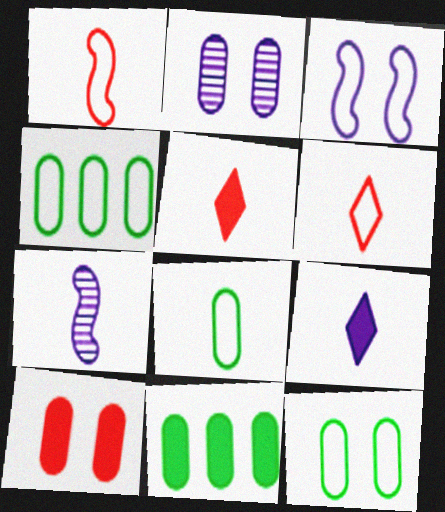[[2, 10, 12], 
[3, 4, 6], 
[4, 8, 12], 
[5, 7, 8]]